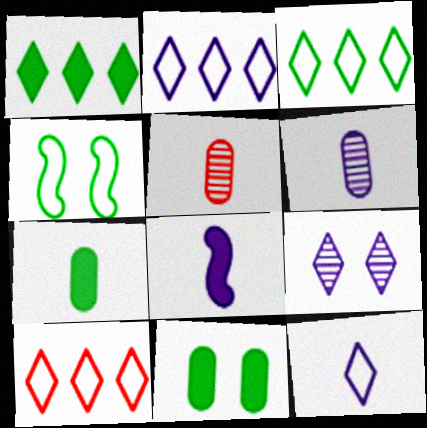[[2, 3, 10], 
[6, 8, 12]]